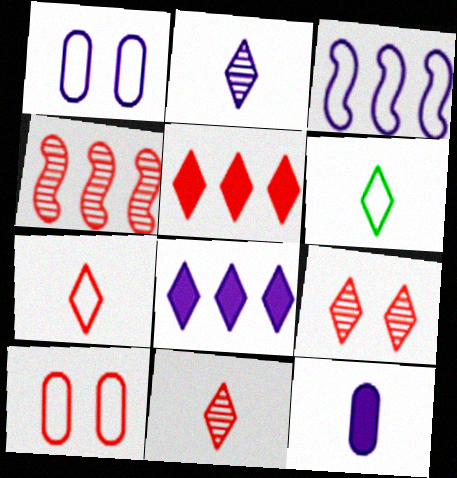[[3, 6, 10], 
[5, 7, 9], 
[6, 8, 9]]